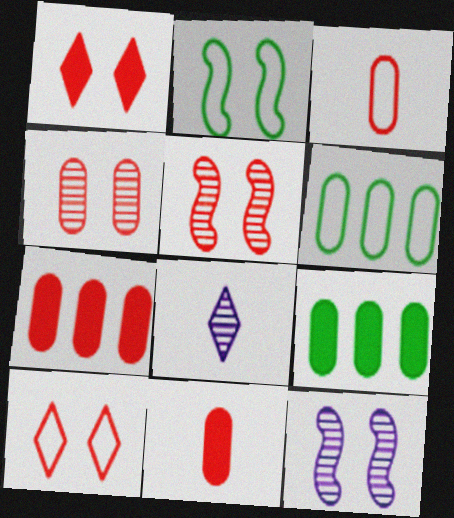[[2, 7, 8], 
[3, 4, 7]]